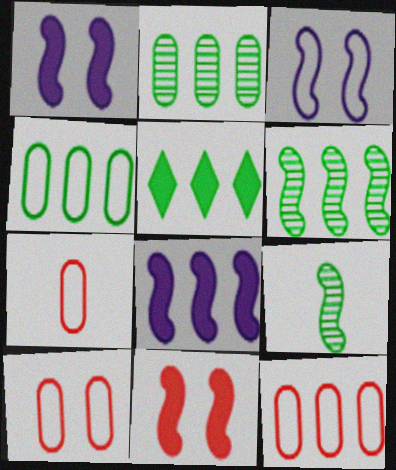[[4, 5, 6], 
[7, 10, 12]]